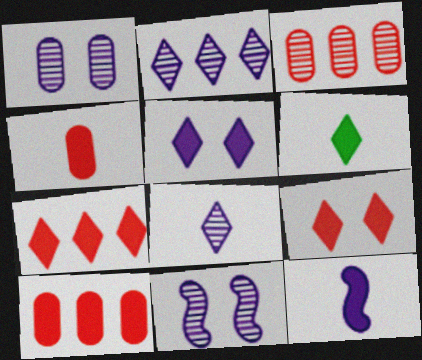[[4, 6, 12], 
[5, 6, 7]]